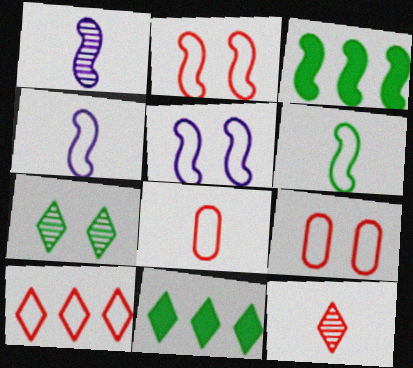[[1, 2, 3], 
[1, 9, 11], 
[2, 8, 10]]